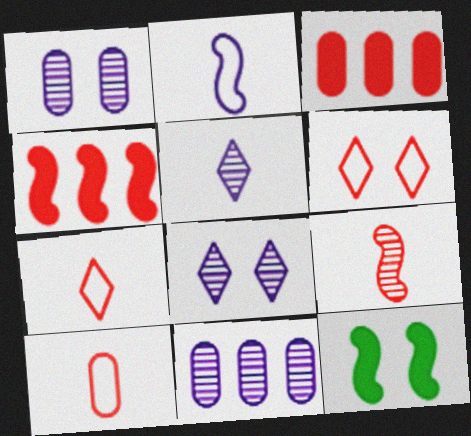[[1, 6, 12], 
[3, 6, 9], 
[7, 11, 12]]